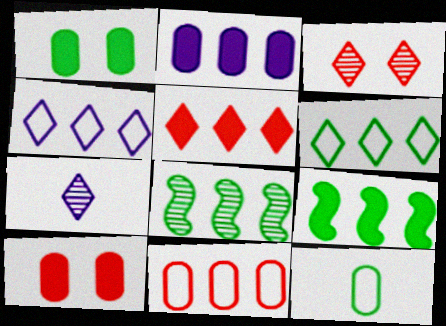[[2, 5, 9]]